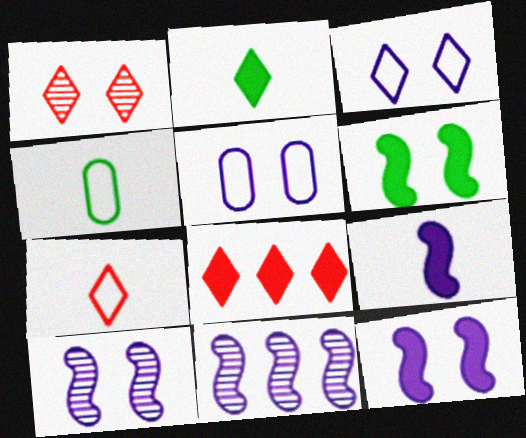[[1, 5, 6], 
[1, 7, 8], 
[4, 8, 10]]